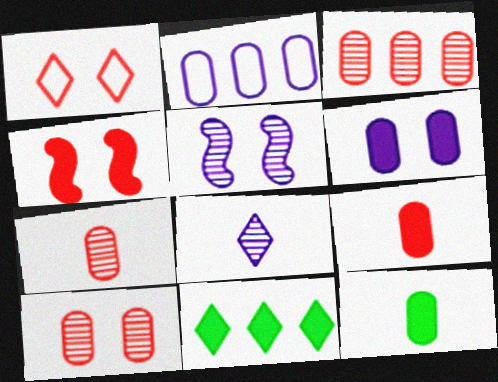[[1, 4, 10], 
[1, 8, 11], 
[2, 10, 12], 
[3, 7, 10]]